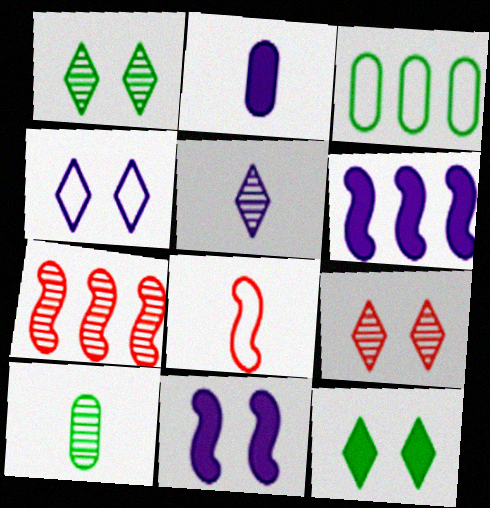[[3, 4, 8], 
[4, 9, 12]]